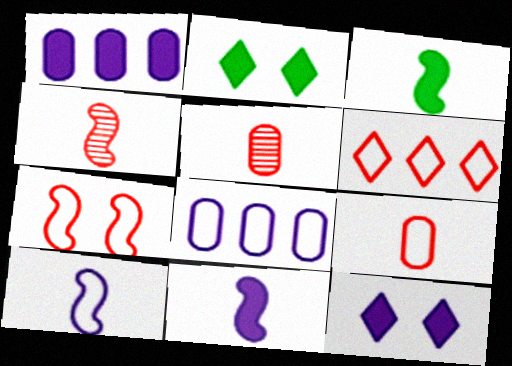[[1, 11, 12], 
[2, 4, 8], 
[3, 4, 10], 
[6, 7, 9]]